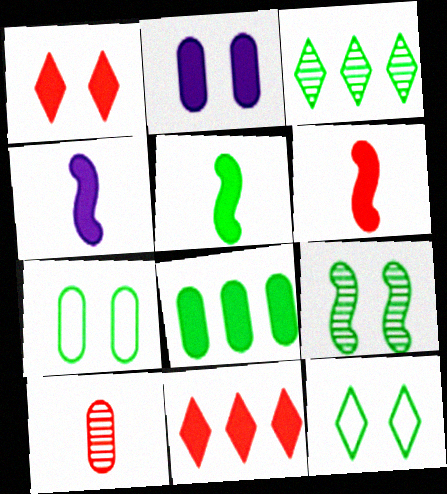[[1, 4, 8], 
[2, 5, 11], 
[3, 5, 7], 
[4, 5, 6]]